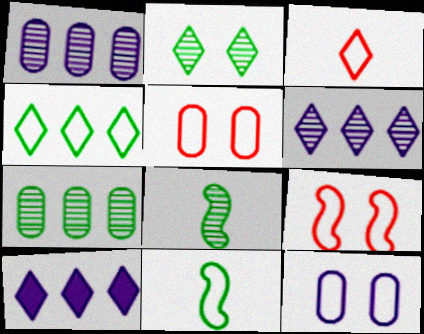[[2, 3, 10], 
[2, 7, 8], 
[5, 8, 10]]